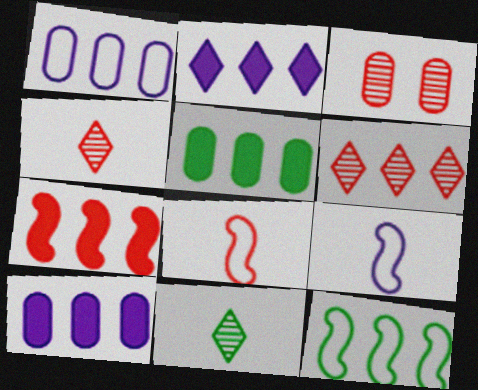[[2, 5, 7], 
[6, 10, 12]]